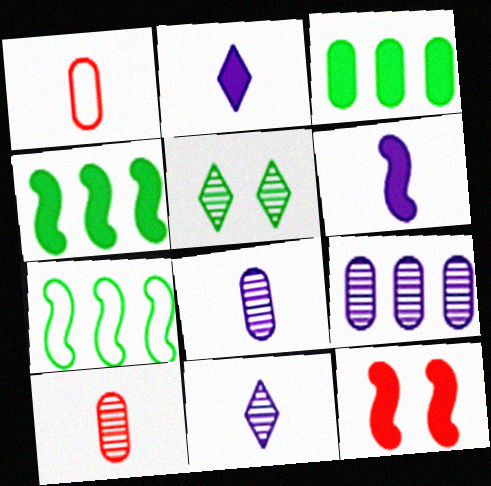[[2, 3, 12], 
[4, 6, 12]]